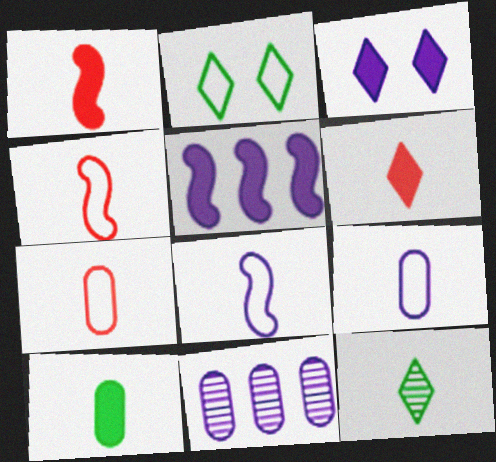[[1, 2, 11], 
[1, 9, 12], 
[3, 8, 11]]